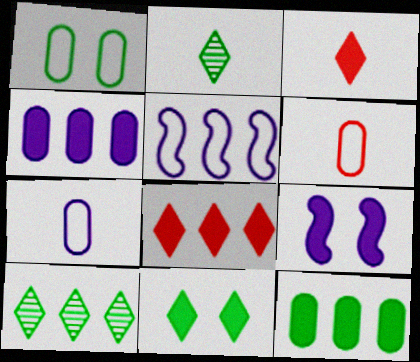[[3, 9, 12], 
[6, 9, 10]]